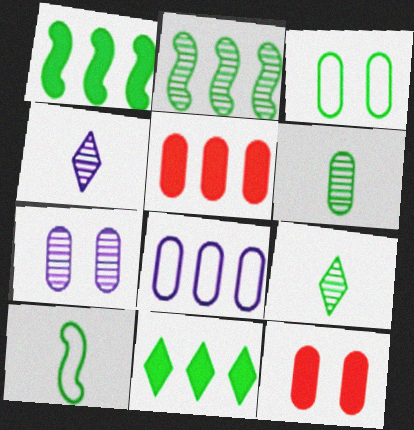[[1, 3, 9], 
[3, 7, 12], 
[6, 8, 12]]